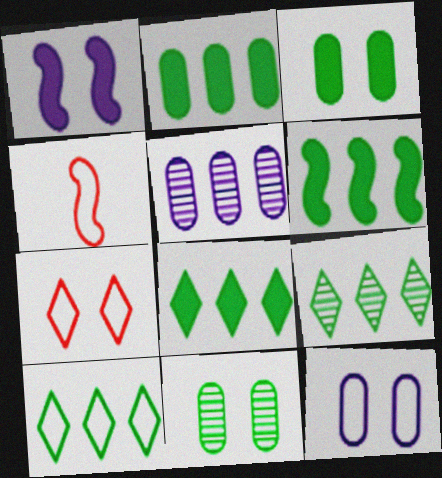[[1, 7, 11], 
[2, 6, 8], 
[4, 10, 12], 
[8, 9, 10]]